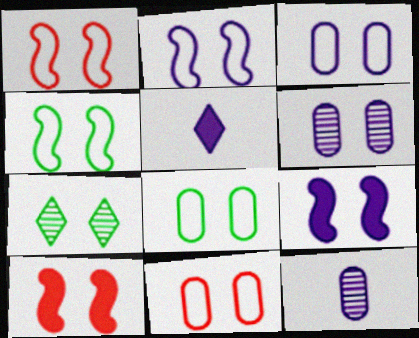[[1, 2, 4], 
[3, 7, 10], 
[3, 8, 11], 
[7, 9, 11]]